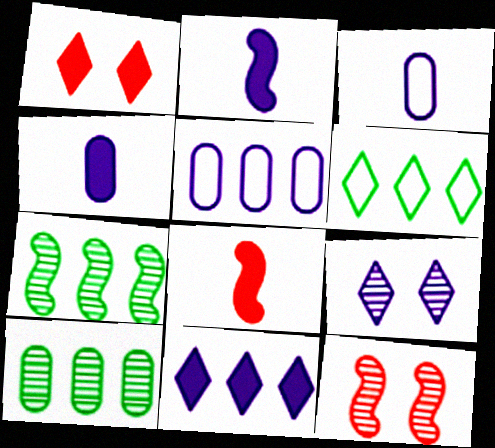[[1, 3, 7], 
[2, 5, 9], 
[4, 6, 12]]